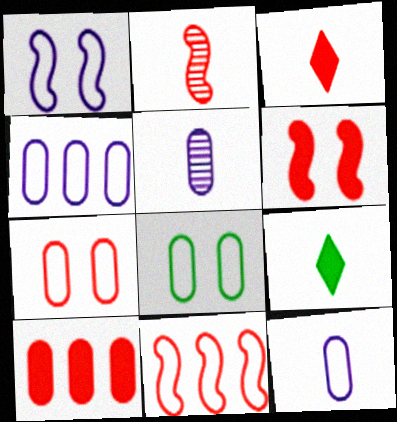[[2, 6, 11], 
[2, 9, 12], 
[3, 6, 10], 
[5, 8, 10]]